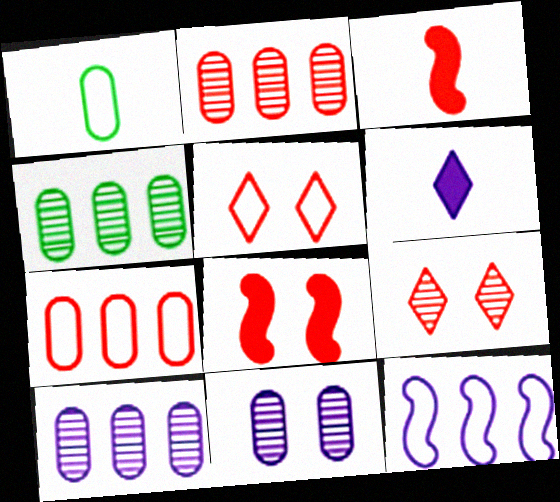[[1, 5, 12], 
[2, 3, 5], 
[2, 4, 10], 
[3, 7, 9], 
[6, 11, 12]]